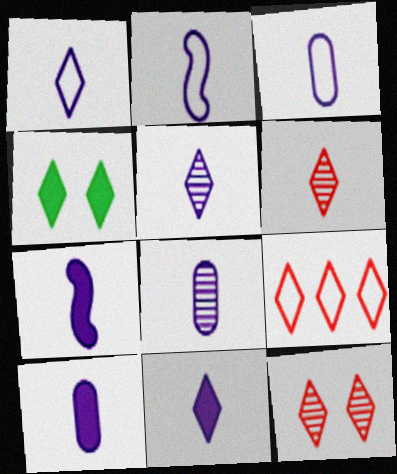[[1, 2, 3], 
[1, 5, 11], 
[1, 7, 8], 
[2, 5, 10], 
[2, 8, 11], 
[3, 5, 7], 
[3, 8, 10], 
[4, 5, 9], 
[7, 10, 11]]